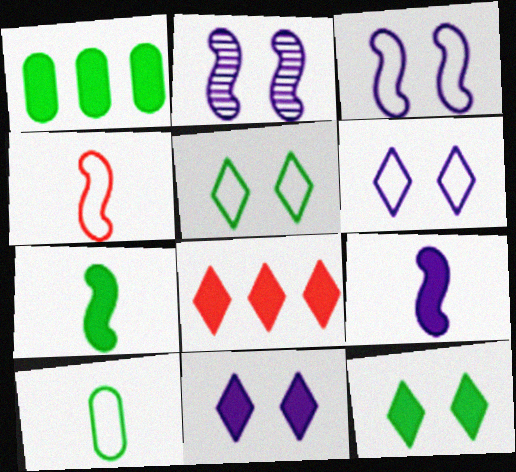[[1, 7, 12], 
[2, 8, 10]]